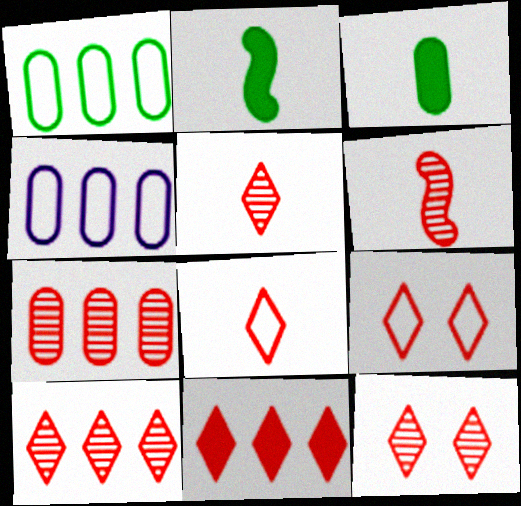[[2, 4, 12], 
[5, 9, 11], 
[5, 10, 12], 
[6, 7, 12], 
[8, 11, 12]]